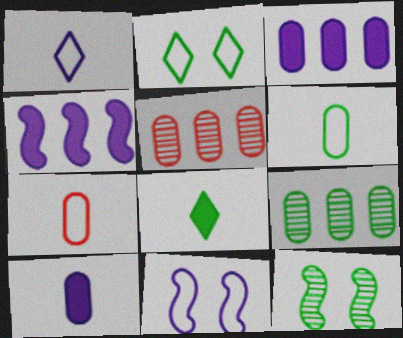[[5, 8, 11]]